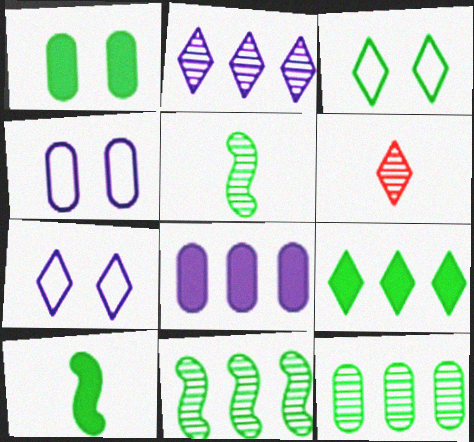[[1, 9, 10], 
[3, 10, 12], 
[6, 7, 9]]